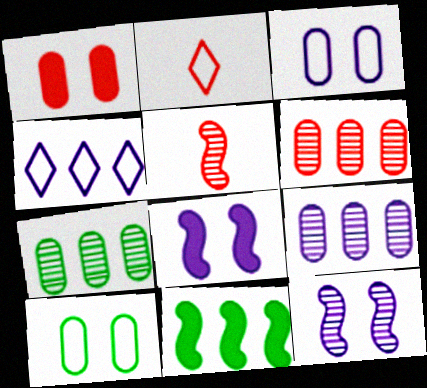[[2, 7, 8], 
[4, 6, 11], 
[6, 7, 9]]